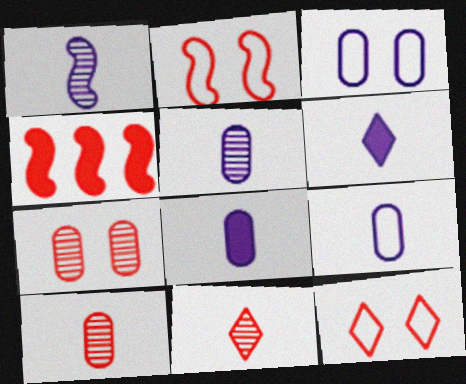[[1, 6, 9], 
[4, 10, 12], 
[5, 8, 9]]